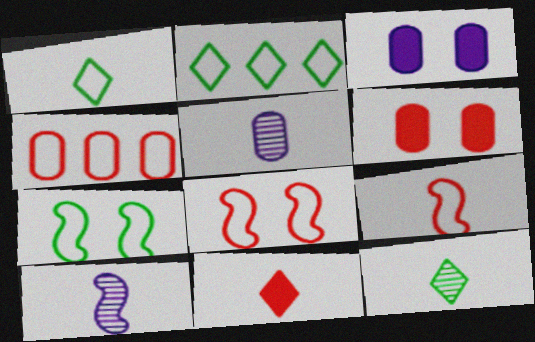[[2, 6, 10]]